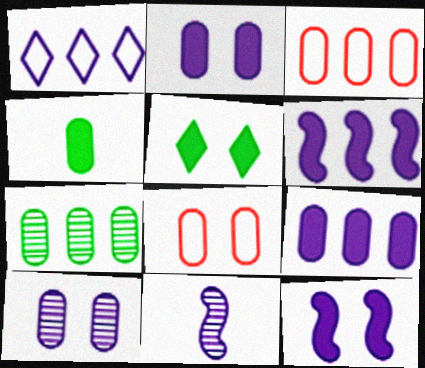[[1, 2, 11], 
[3, 4, 10], 
[3, 5, 11], 
[3, 7, 9]]